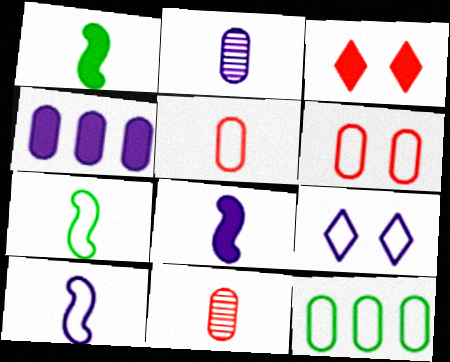[[1, 3, 4]]